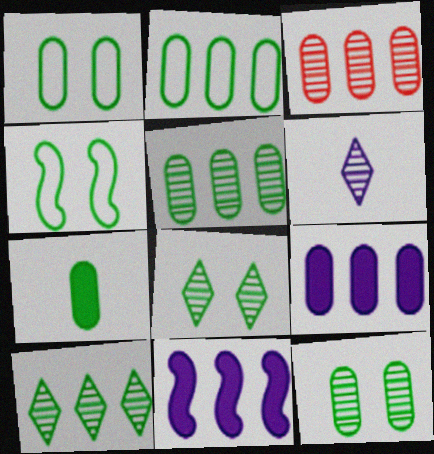[[1, 5, 7], 
[2, 3, 9], 
[2, 7, 12], 
[4, 7, 10]]